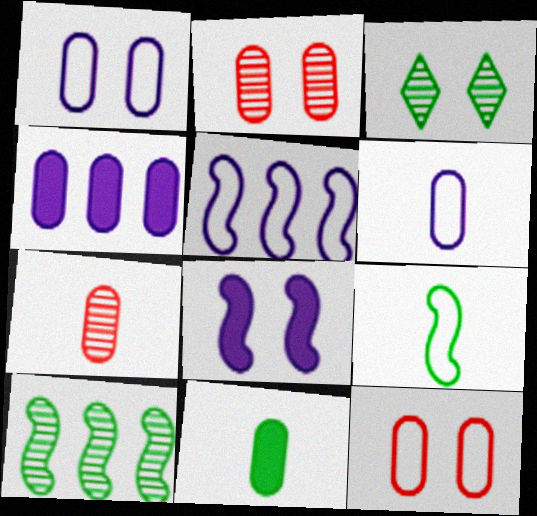[[3, 8, 12], 
[6, 7, 11]]